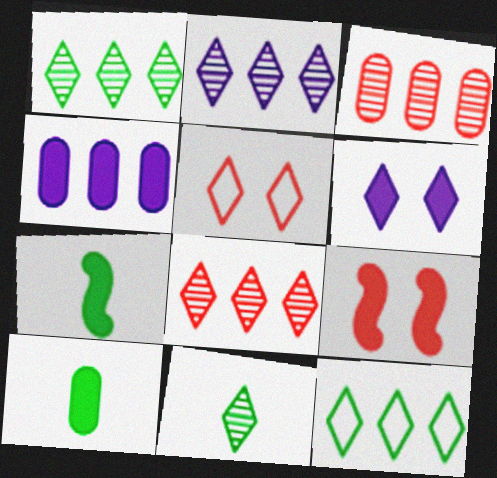[[1, 2, 8]]